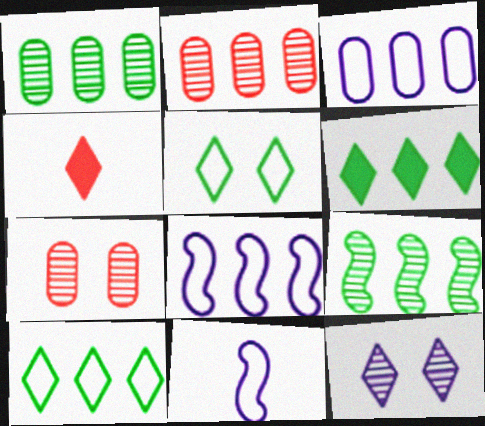[[2, 6, 8], 
[4, 10, 12], 
[6, 7, 11]]